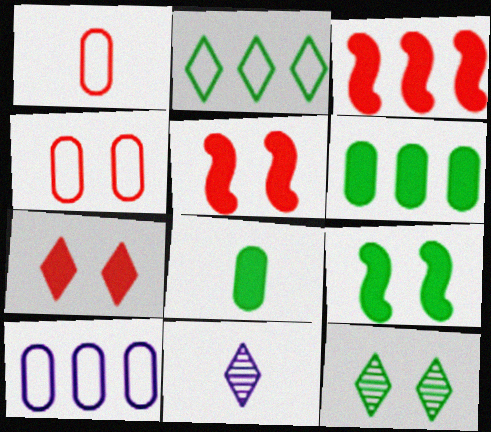[[2, 7, 11]]